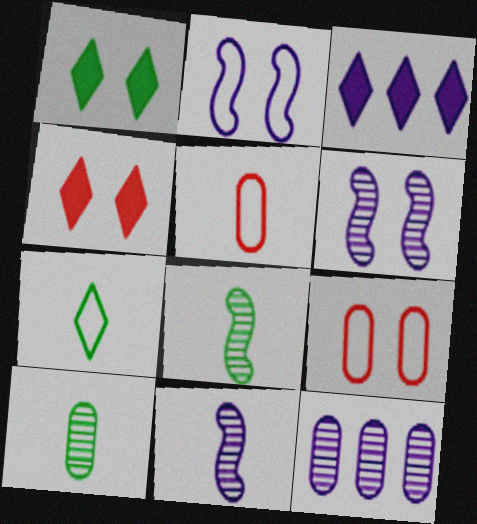[[1, 6, 9], 
[3, 8, 9]]